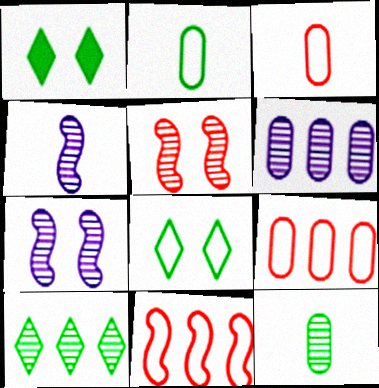[[1, 4, 9]]